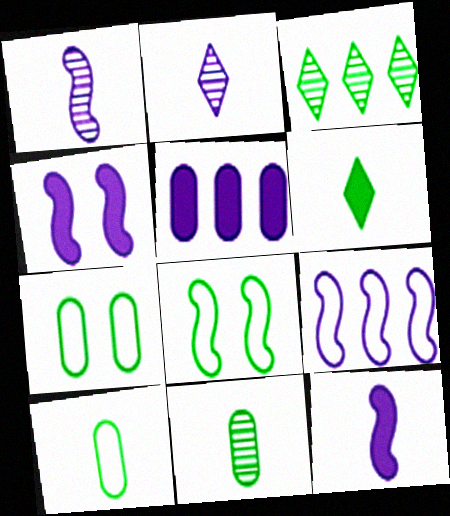[[1, 4, 9]]